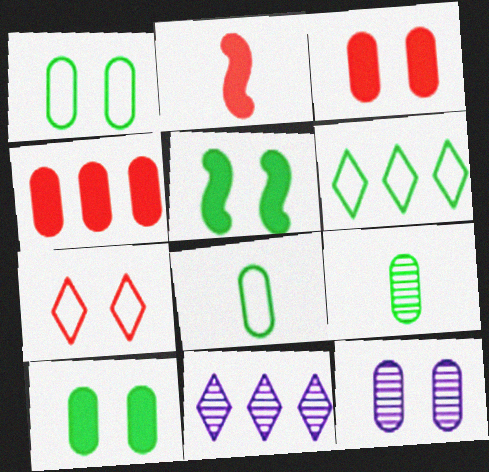[[1, 2, 11], 
[1, 3, 12], 
[2, 6, 12], 
[4, 8, 12], 
[5, 6, 9], 
[5, 7, 12]]